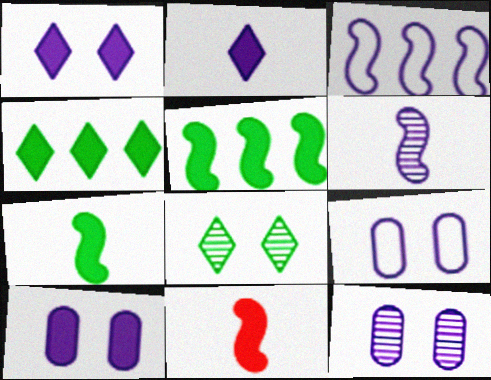[[2, 3, 12], 
[4, 10, 11], 
[9, 10, 12]]